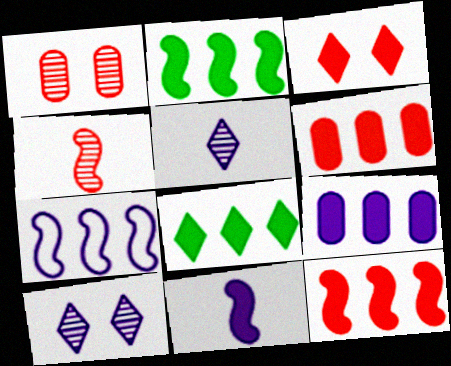[[8, 9, 12]]